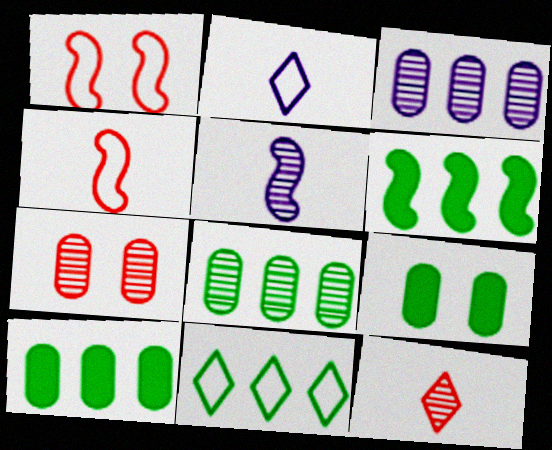[[1, 5, 6], 
[2, 6, 7], 
[6, 8, 11]]